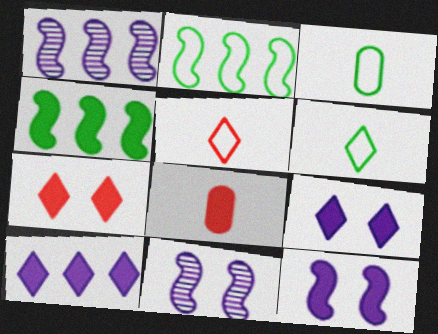[[1, 3, 7], 
[4, 8, 9]]